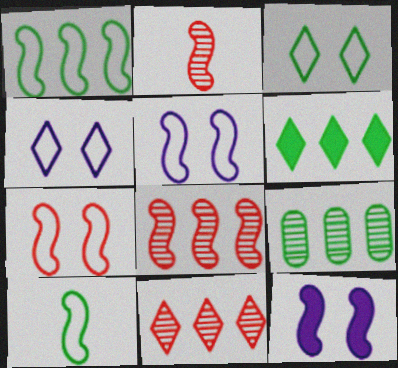[[1, 2, 12], 
[1, 6, 9], 
[8, 10, 12]]